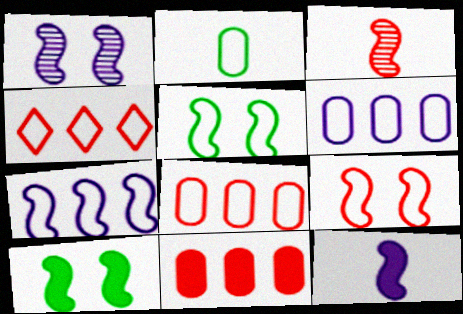[[1, 7, 12], 
[1, 9, 10], 
[3, 7, 10]]